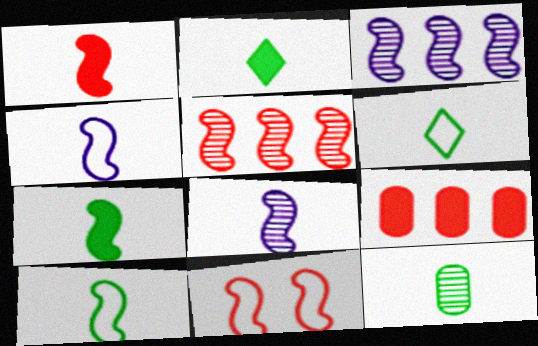[[1, 5, 11], 
[1, 8, 10], 
[2, 10, 12], 
[3, 7, 11], 
[6, 7, 12]]